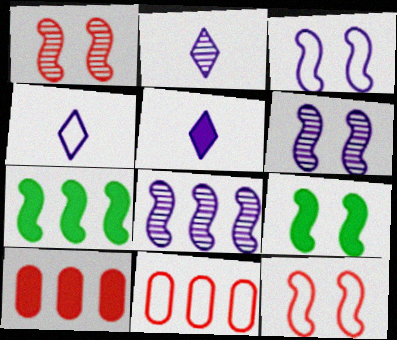[[1, 3, 9], 
[2, 4, 5], 
[2, 9, 11], 
[5, 9, 10], 
[6, 9, 12]]